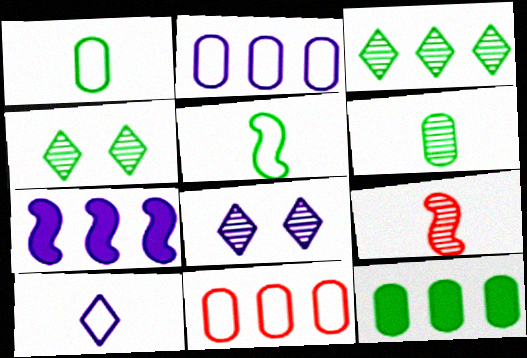[[3, 7, 11], 
[4, 5, 12]]